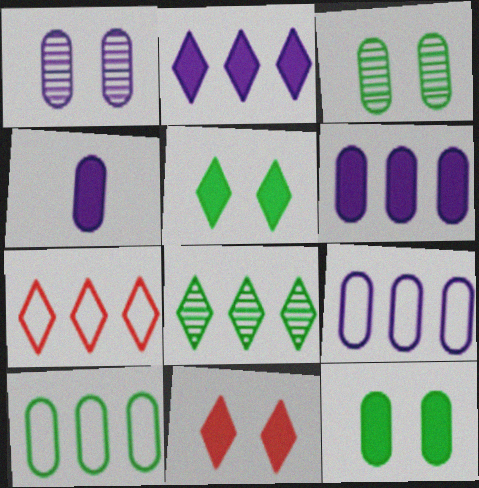[[1, 4, 9], 
[2, 7, 8]]